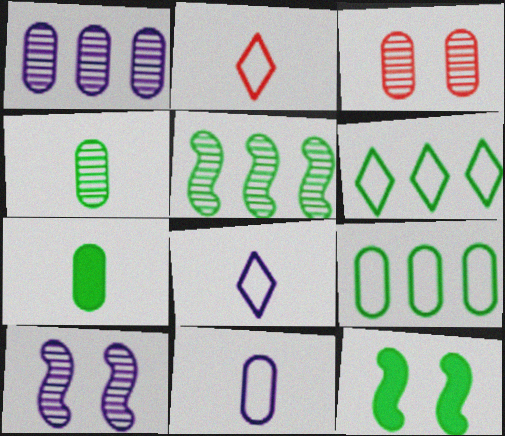[[1, 2, 12], 
[1, 3, 4], 
[4, 6, 12]]